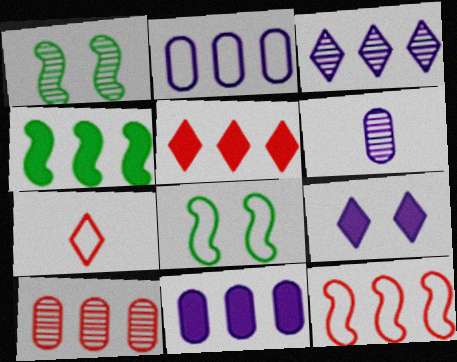[[1, 7, 11], 
[2, 7, 8], 
[4, 5, 11], 
[5, 6, 8], 
[5, 10, 12]]